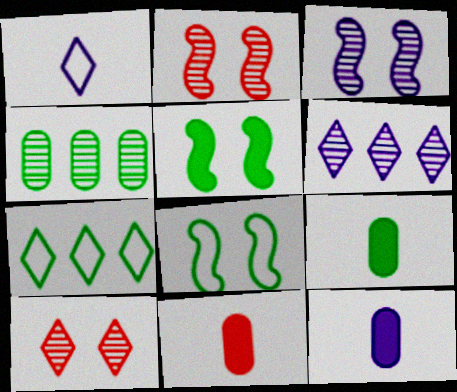[[2, 7, 12], 
[3, 7, 11], 
[6, 8, 11], 
[9, 11, 12]]